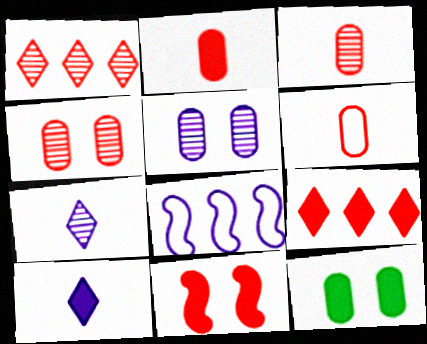[[1, 6, 11], 
[2, 3, 6], 
[2, 9, 11], 
[5, 8, 10]]